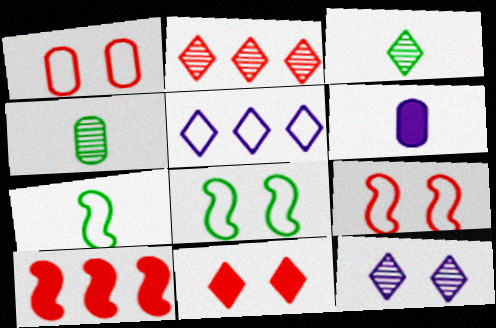[[1, 5, 7], 
[2, 3, 12], 
[2, 6, 8], 
[3, 5, 11]]